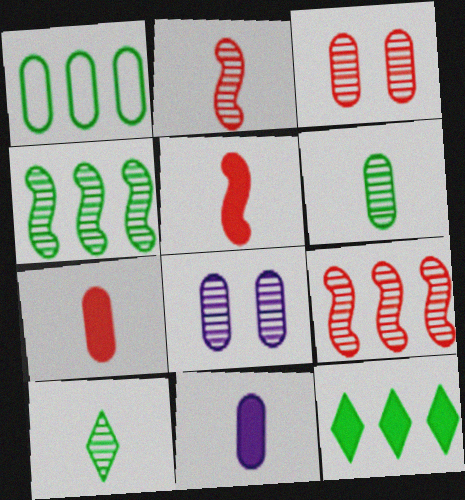[[1, 3, 11], 
[1, 4, 12], 
[1, 7, 8], 
[8, 9, 10]]